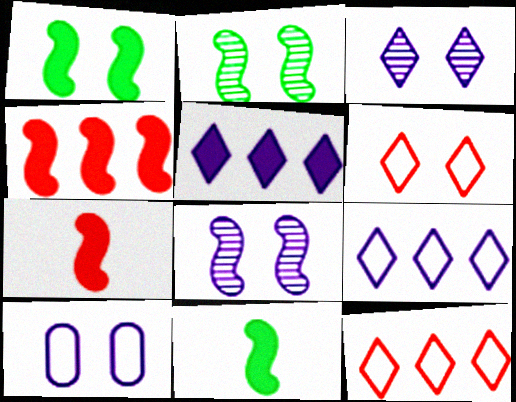[]